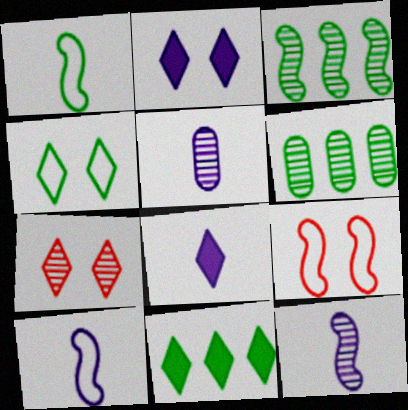[[2, 4, 7], 
[3, 5, 7], 
[5, 8, 10], 
[5, 9, 11], 
[6, 7, 12], 
[6, 8, 9]]